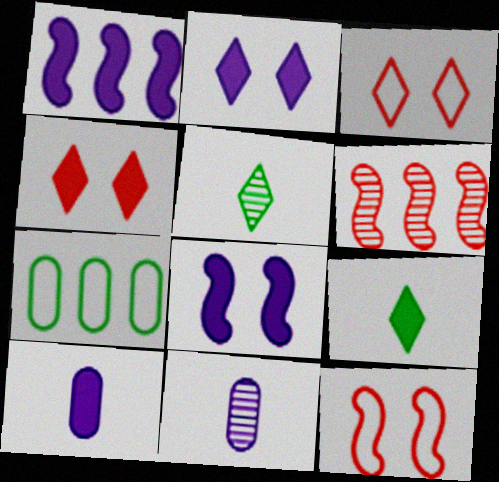[[1, 2, 10]]